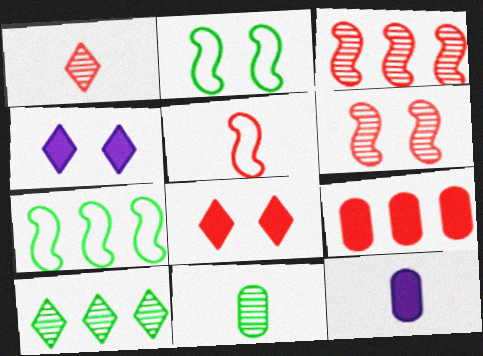[]